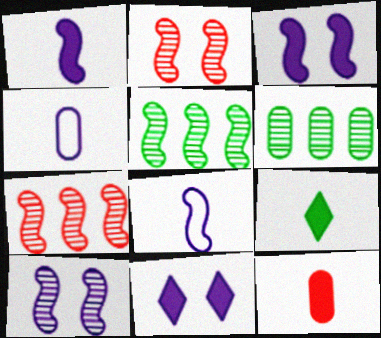[[1, 9, 12]]